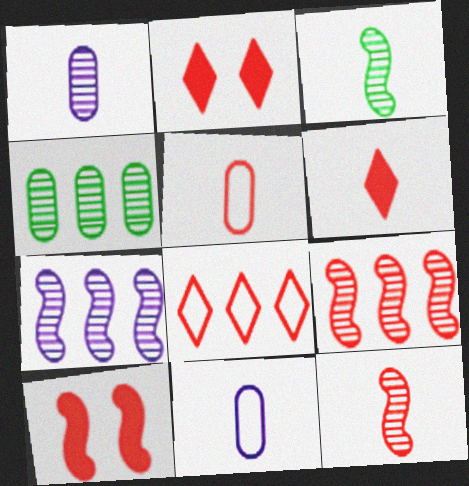[[2, 5, 9], 
[3, 6, 11], 
[5, 6, 12]]